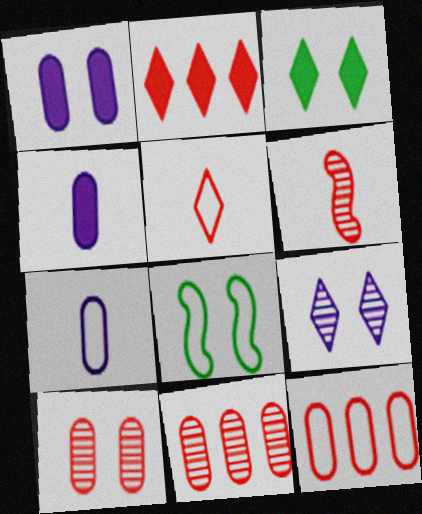[]